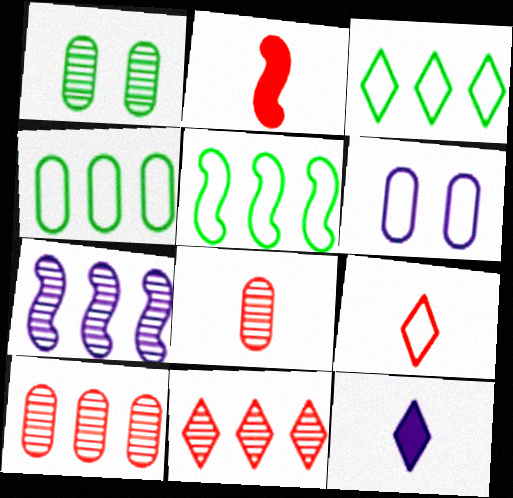[[2, 8, 9], 
[3, 4, 5], 
[5, 6, 9], 
[6, 7, 12]]